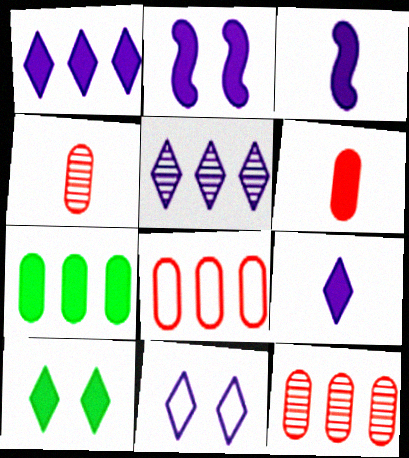[[5, 9, 11]]